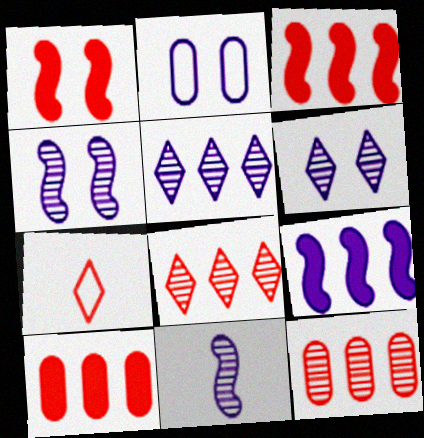[[1, 7, 12]]